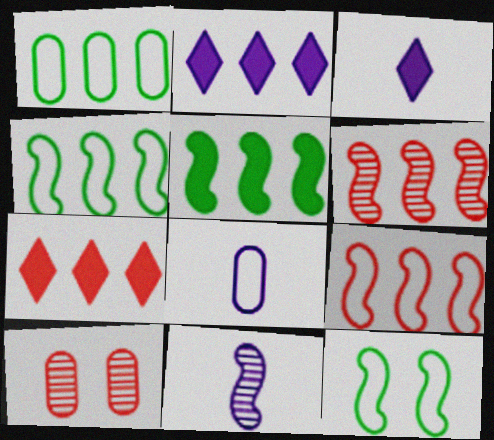[[1, 2, 6], 
[3, 4, 10], 
[3, 8, 11]]